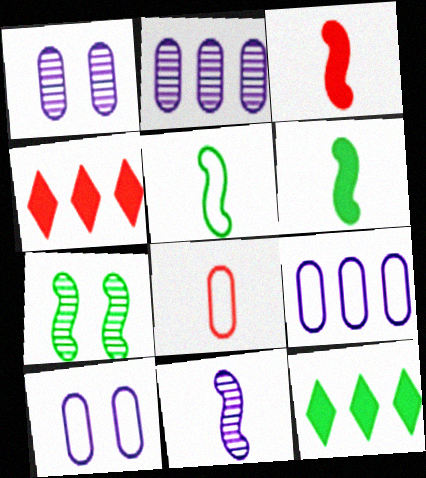[[1, 4, 5], 
[3, 5, 11]]